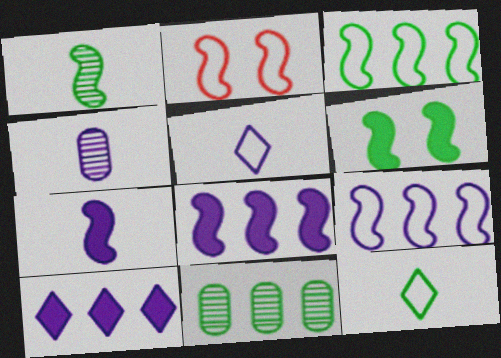[[1, 2, 8], 
[1, 3, 6], 
[4, 5, 7], 
[6, 11, 12]]